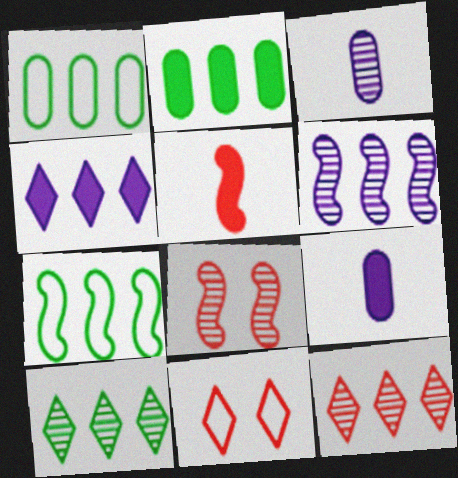[[2, 7, 10], 
[3, 8, 10]]